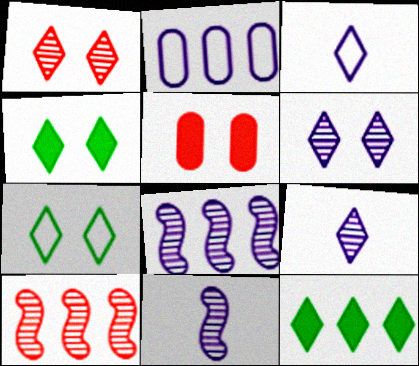[[1, 3, 12], 
[2, 10, 12]]